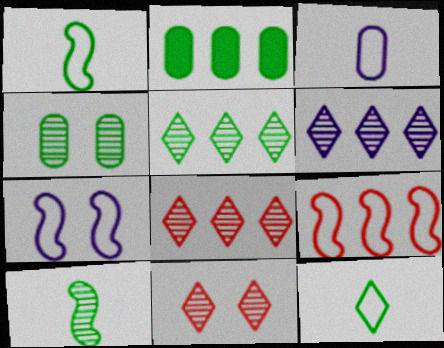[[1, 7, 9], 
[2, 6, 9], 
[4, 5, 10], 
[5, 6, 8]]